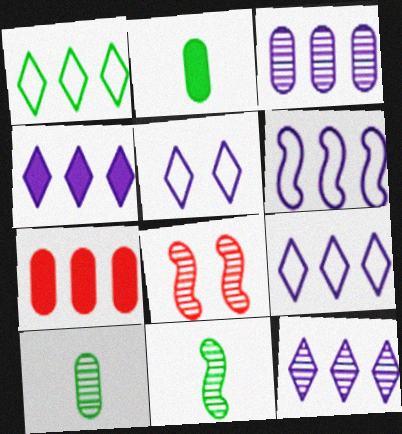[[2, 8, 9], 
[3, 4, 6], 
[4, 9, 12], 
[5, 7, 11], 
[8, 10, 12]]